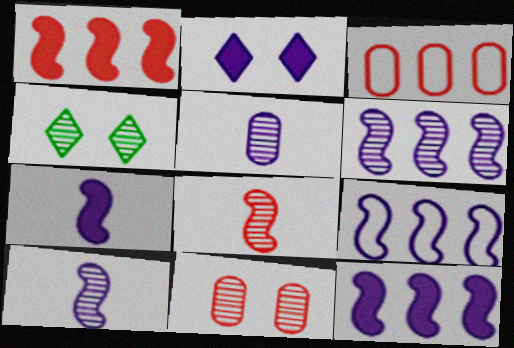[[2, 5, 9], 
[3, 4, 7], 
[6, 9, 12]]